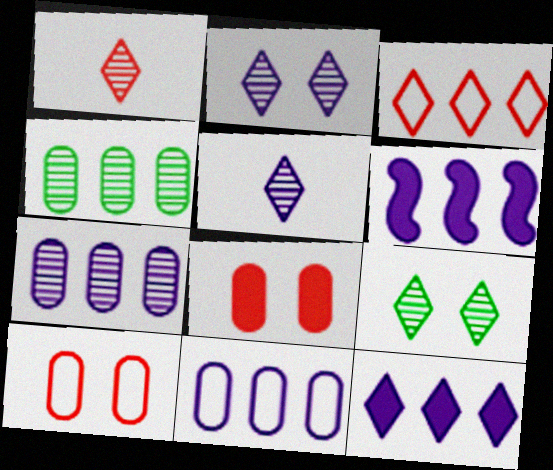[[3, 4, 6]]